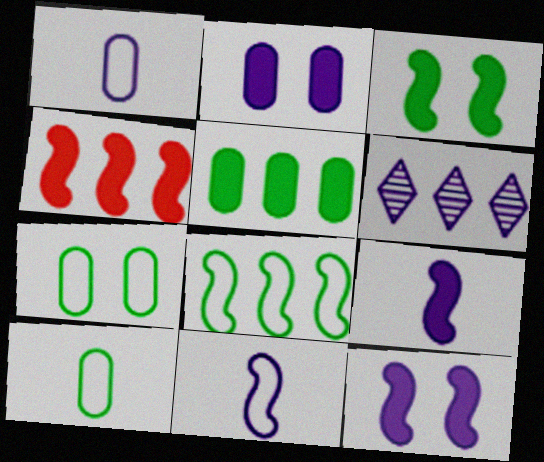[[1, 6, 12], 
[2, 6, 11], 
[3, 4, 9]]